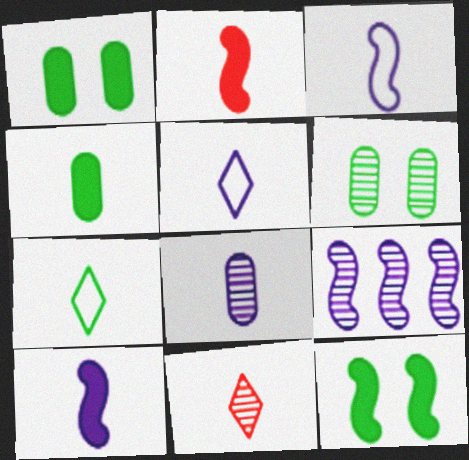[[2, 7, 8], 
[3, 4, 11], 
[5, 8, 10], 
[6, 9, 11]]